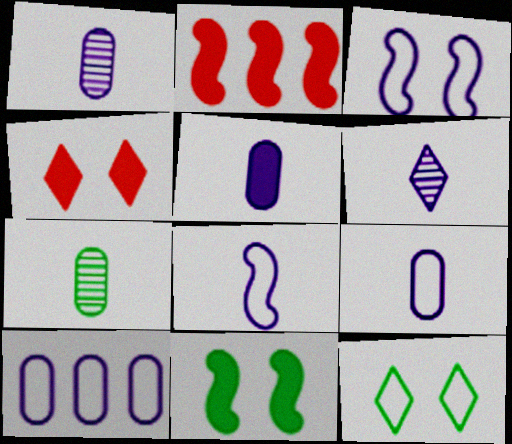[[1, 2, 12], 
[1, 5, 9], 
[5, 6, 8]]